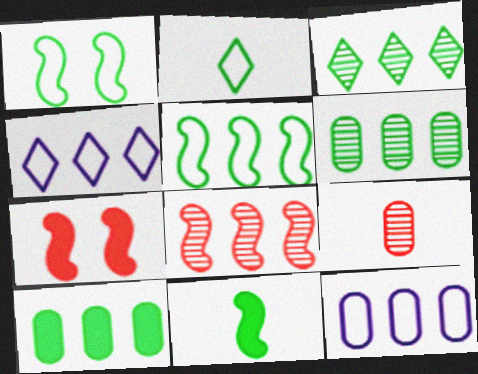[[3, 5, 10], 
[4, 8, 10]]